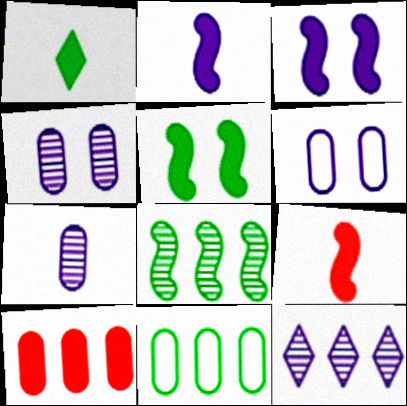[[1, 3, 10], 
[2, 6, 12]]